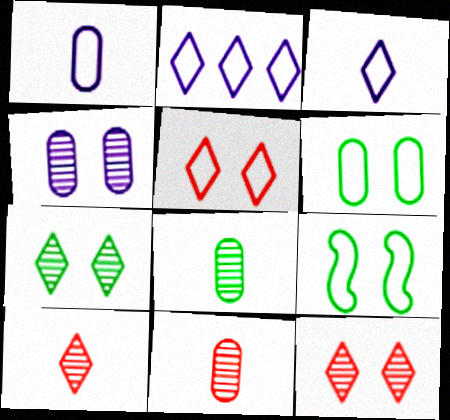[]